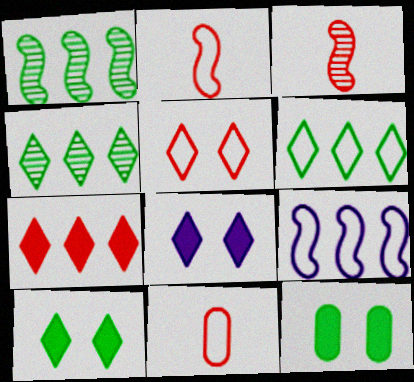[[1, 8, 11]]